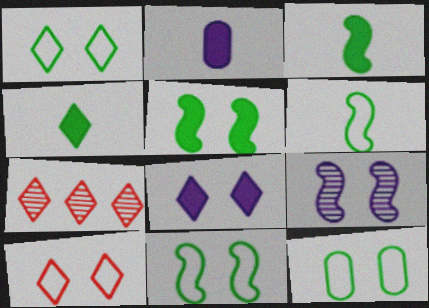[[1, 11, 12], 
[2, 7, 11]]